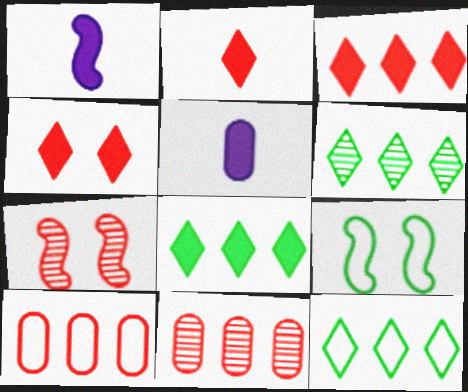[[2, 3, 4], 
[2, 7, 10], 
[5, 7, 12], 
[6, 8, 12]]